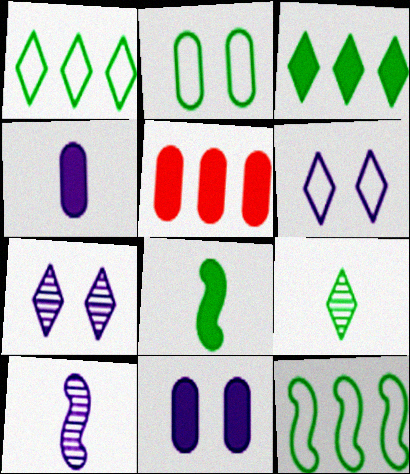[]